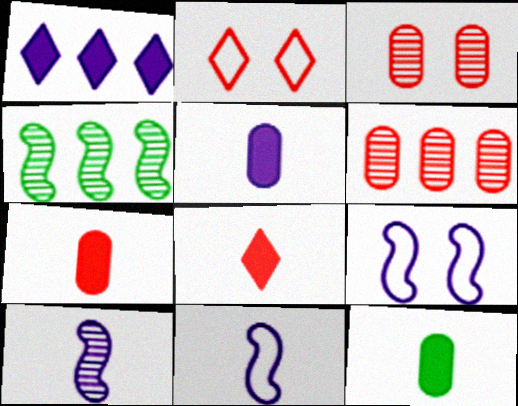[[2, 4, 5], 
[5, 7, 12]]